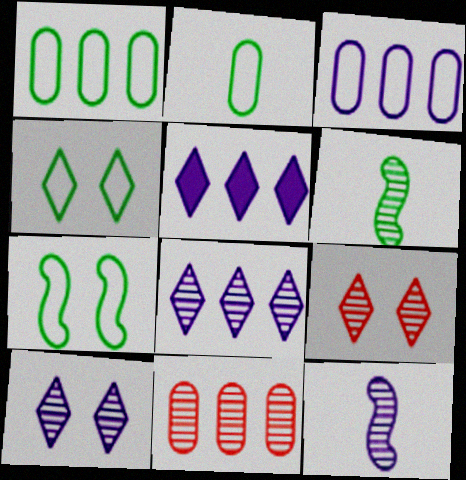[[6, 10, 11]]